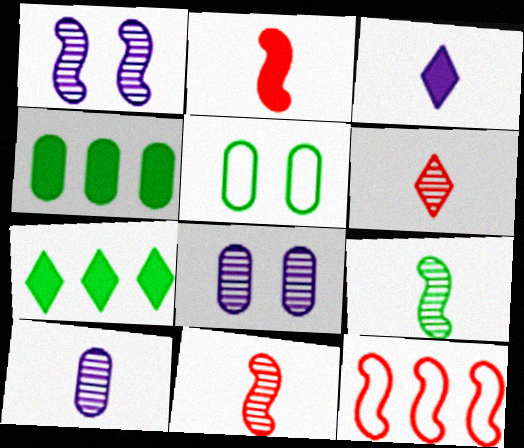[[5, 7, 9], 
[6, 9, 10]]